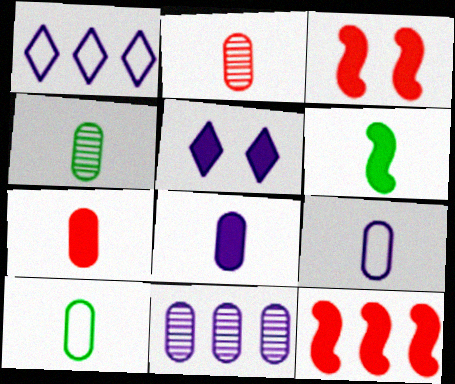[[1, 3, 4], 
[2, 8, 10], 
[4, 7, 9]]